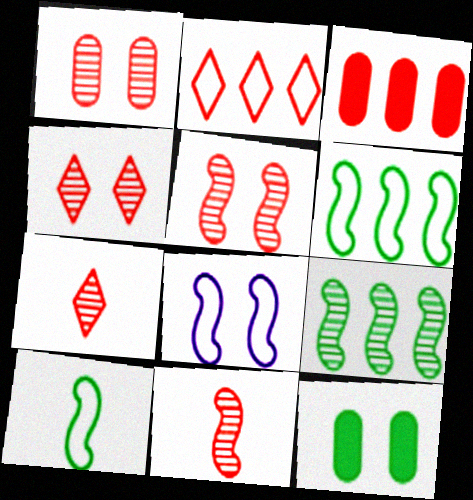[[1, 4, 5], 
[4, 8, 12]]